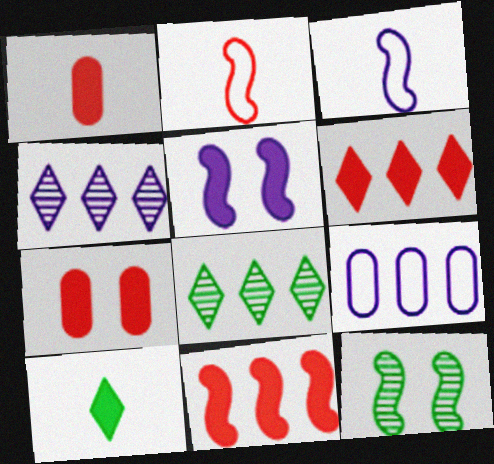[[3, 7, 8], 
[3, 11, 12], 
[8, 9, 11]]